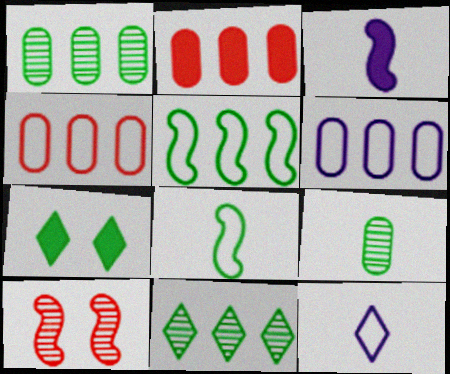[[1, 2, 6], 
[1, 7, 8], 
[2, 3, 7], 
[3, 5, 10], 
[5, 7, 9]]